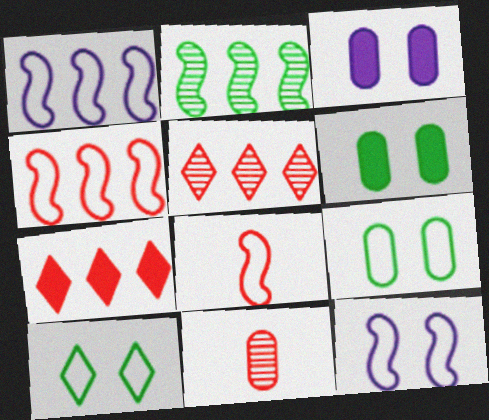[]